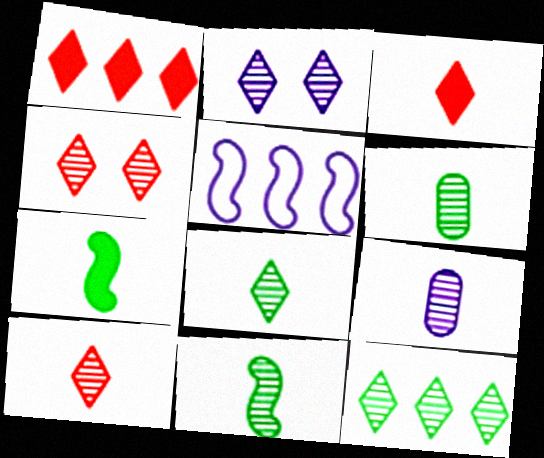[[2, 10, 12], 
[6, 8, 11], 
[9, 10, 11]]